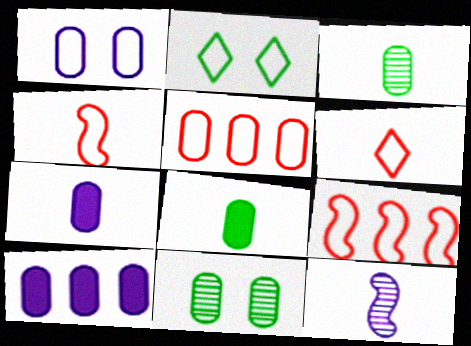[[5, 7, 11], 
[6, 8, 12]]